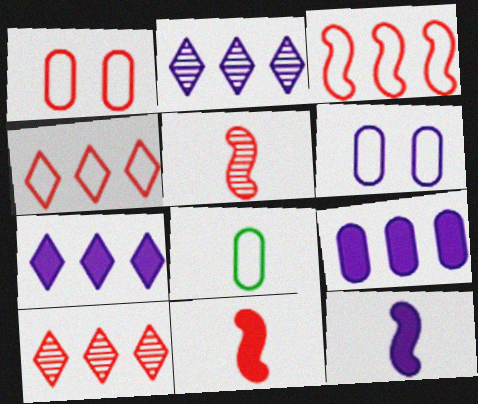[[1, 10, 11], 
[2, 6, 12]]